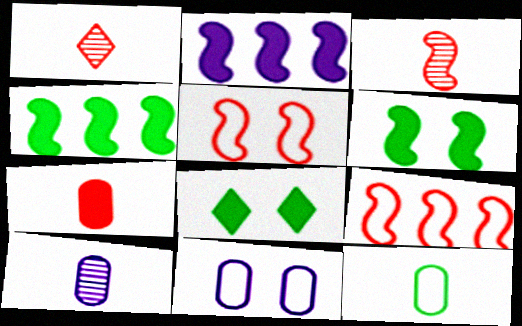[[1, 4, 11], 
[2, 7, 8], 
[7, 10, 12], 
[8, 9, 10]]